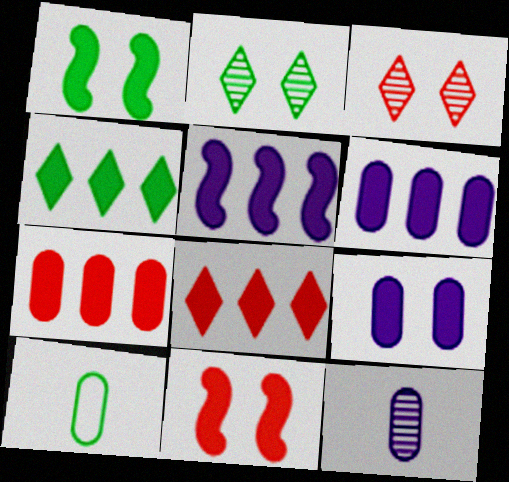[[3, 5, 10], 
[4, 5, 7]]